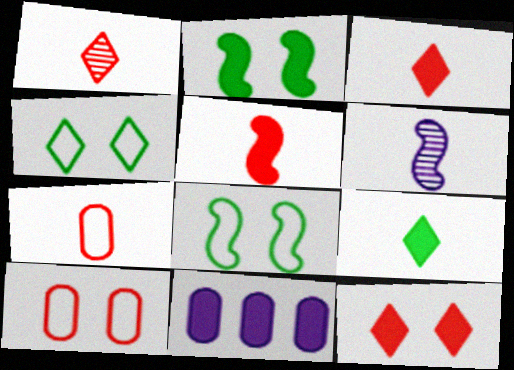[[1, 5, 7], 
[1, 8, 11], 
[2, 3, 11], 
[6, 7, 9]]